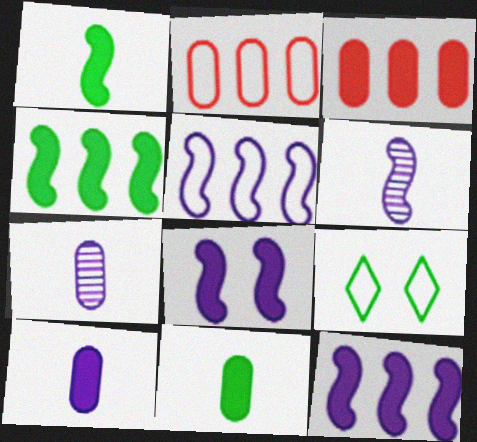[[3, 6, 9], 
[5, 6, 8]]